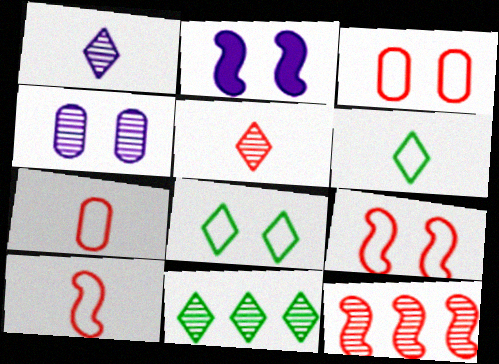[[2, 7, 11]]